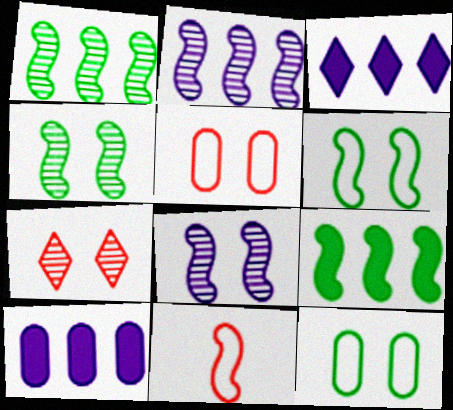[[8, 9, 11]]